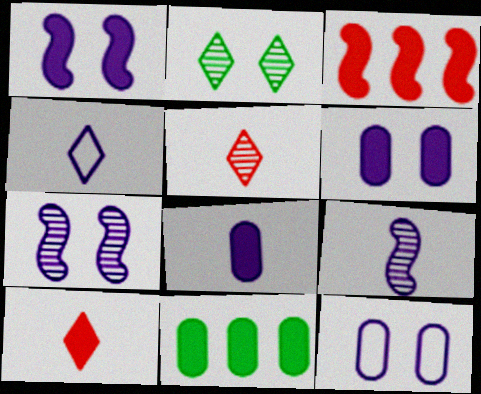[[1, 10, 11], 
[4, 8, 9]]